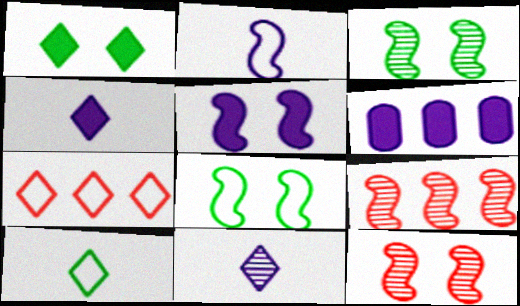[[1, 7, 11], 
[4, 5, 6], 
[5, 8, 12], 
[6, 10, 12]]